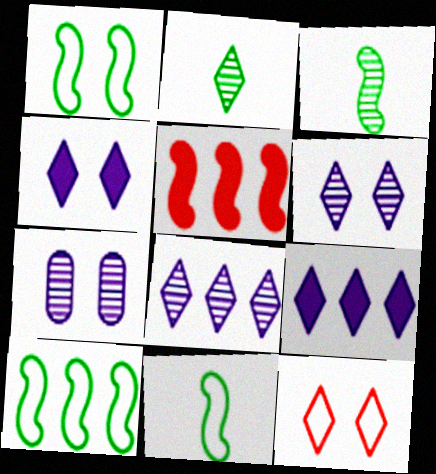[[1, 10, 11], 
[2, 9, 12]]